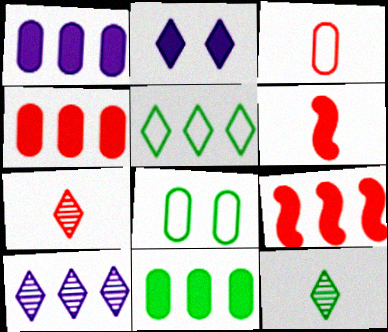[[1, 4, 11], 
[2, 5, 7], 
[2, 6, 11], 
[3, 6, 7], 
[6, 8, 10]]